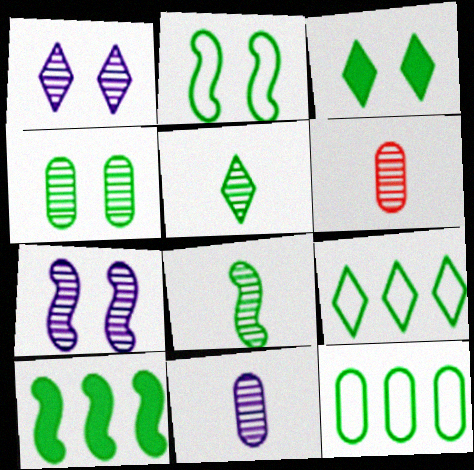[[2, 3, 4], 
[2, 8, 10], 
[3, 5, 9], 
[3, 8, 12]]